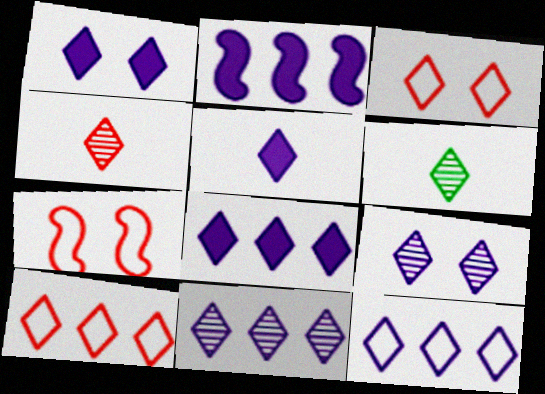[[1, 5, 8], 
[1, 6, 10], 
[3, 6, 8], 
[5, 9, 12], 
[8, 11, 12]]